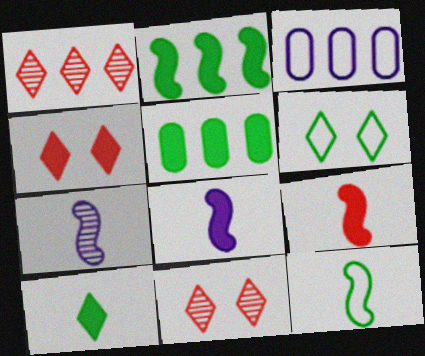[[1, 2, 3], 
[4, 5, 8], 
[7, 9, 12]]